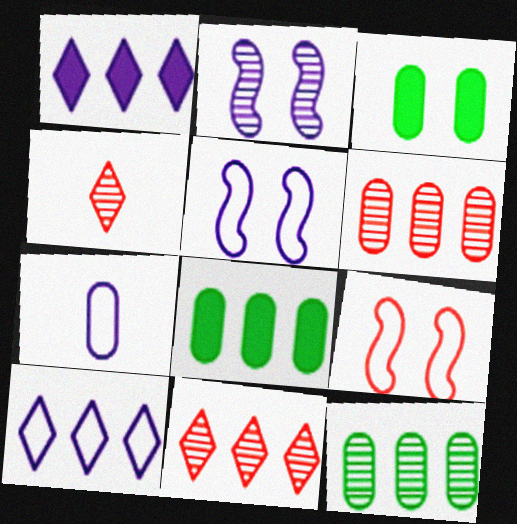[[1, 2, 7], 
[2, 4, 12], 
[3, 6, 7], 
[4, 5, 8], 
[5, 7, 10]]